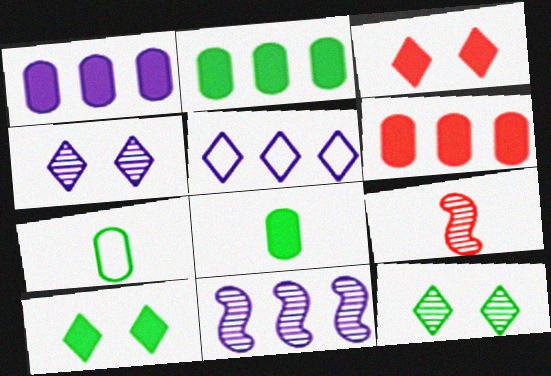[[1, 2, 6], 
[1, 5, 11], 
[3, 7, 11]]